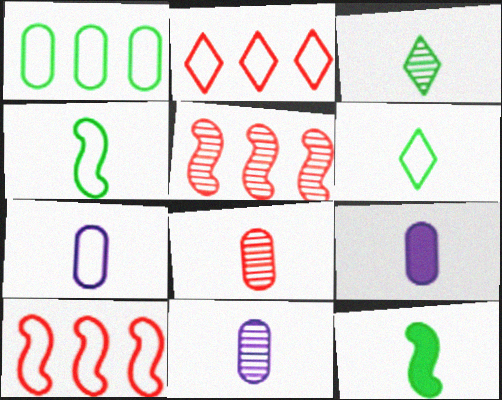[[7, 9, 11]]